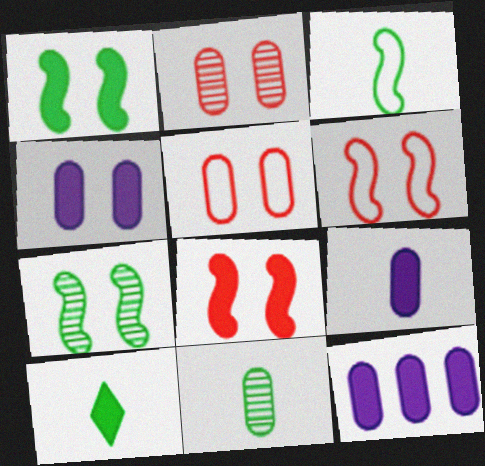[[3, 10, 11], 
[4, 9, 12], 
[5, 11, 12], 
[8, 10, 12]]